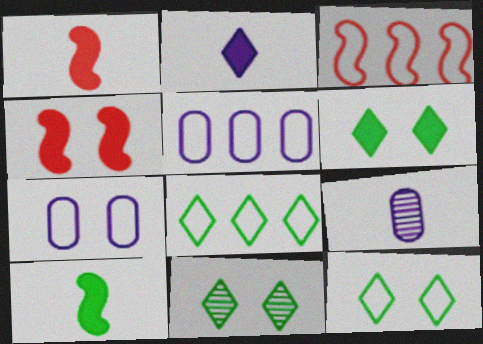[[1, 5, 11], 
[3, 5, 8], 
[3, 6, 9], 
[4, 7, 11], 
[4, 8, 9], 
[6, 11, 12]]